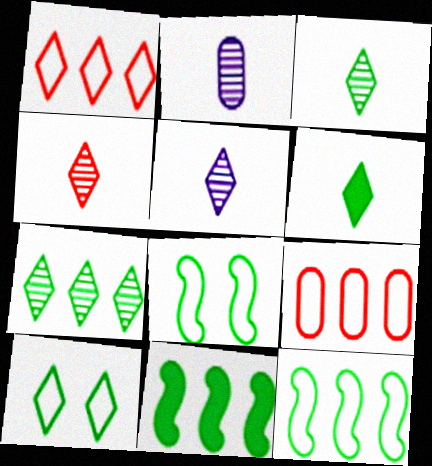[[3, 4, 5], 
[6, 7, 10]]